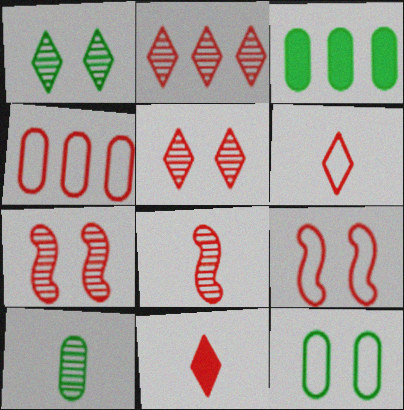[[3, 10, 12], 
[4, 6, 9], 
[4, 7, 11]]